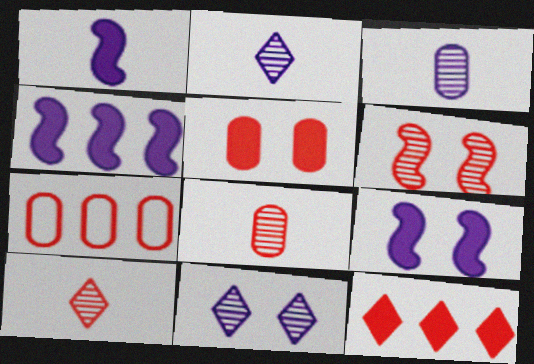[[1, 4, 9], 
[5, 7, 8]]